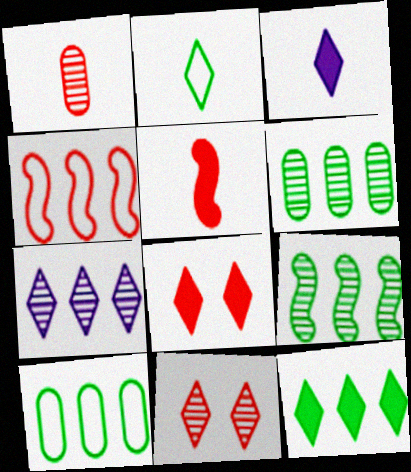[[1, 4, 8], 
[2, 7, 8], 
[3, 8, 12], 
[9, 10, 12]]